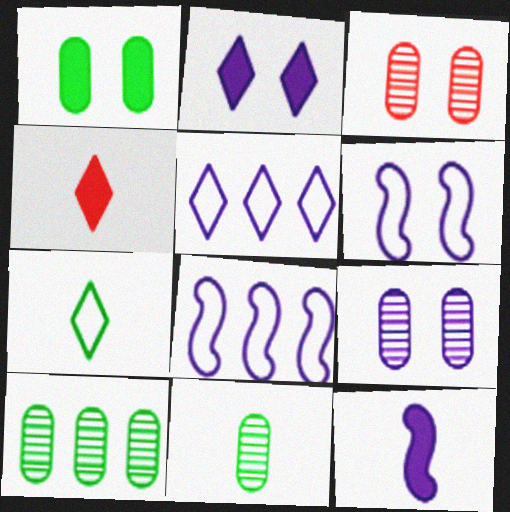[[2, 6, 9], 
[4, 6, 10], 
[5, 9, 12]]